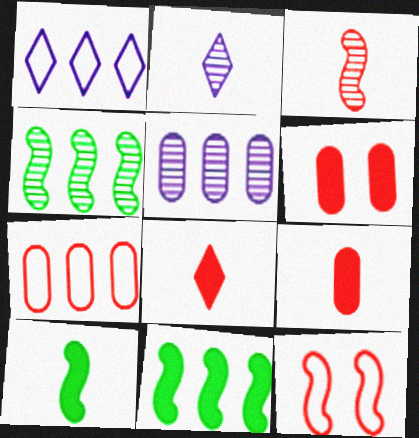[]